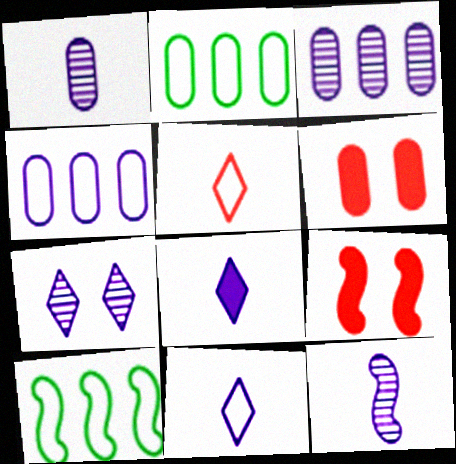[[1, 2, 6], 
[3, 7, 12], 
[9, 10, 12]]